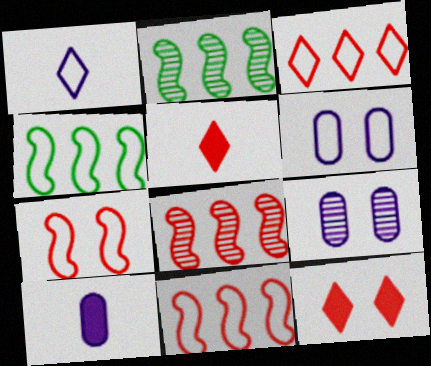[[2, 5, 6], 
[4, 5, 9]]